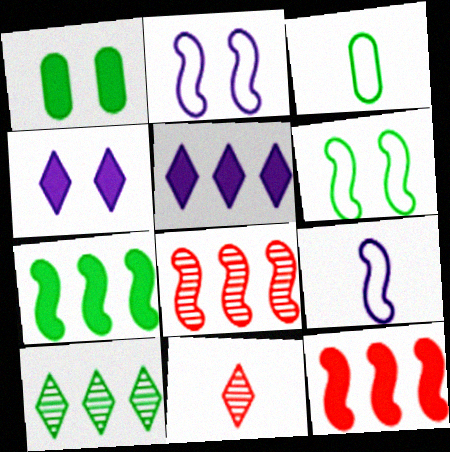[[3, 4, 8]]